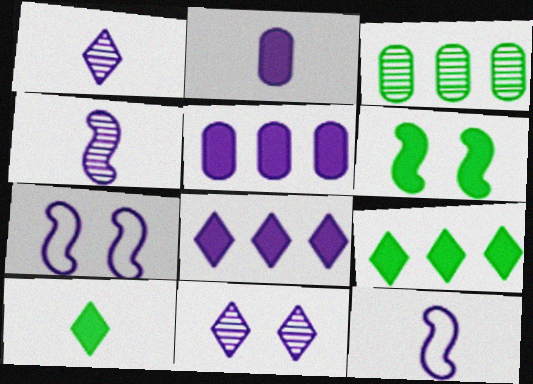[[1, 2, 12], 
[1, 5, 7], 
[5, 11, 12]]